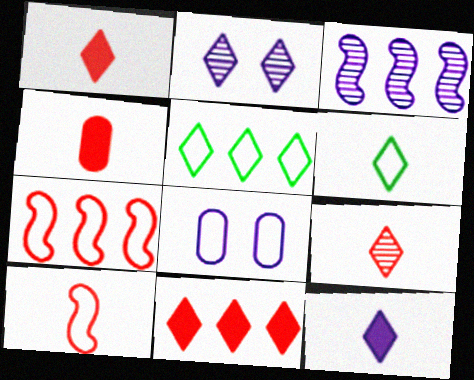[[1, 2, 5], 
[2, 6, 11], 
[3, 8, 12], 
[4, 9, 10], 
[5, 8, 10], 
[6, 7, 8], 
[6, 9, 12]]